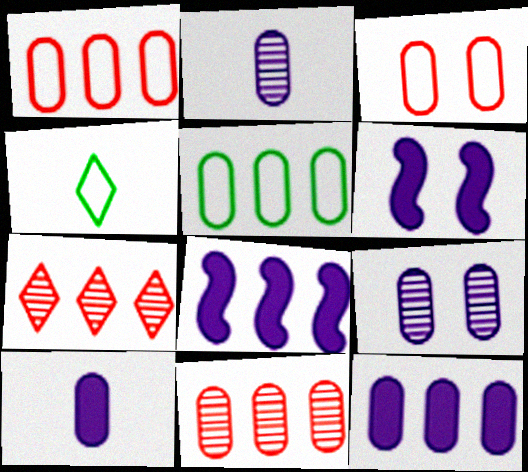[[4, 6, 11], 
[5, 7, 8], 
[5, 11, 12]]